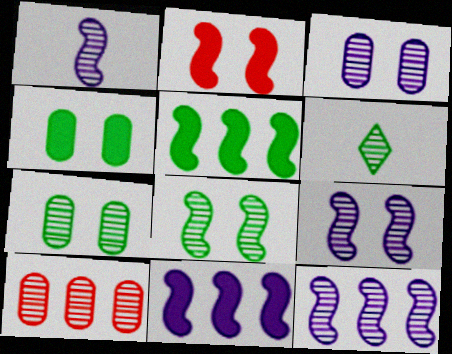[[1, 9, 12], 
[6, 9, 10]]